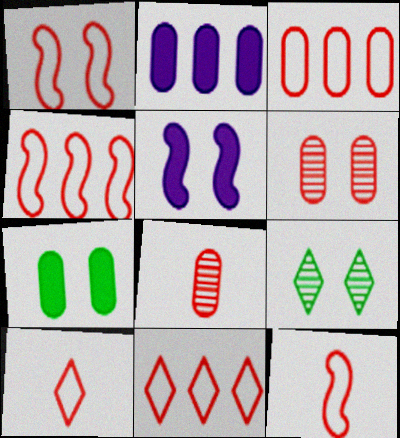[[1, 3, 10], 
[1, 4, 12], 
[2, 9, 12], 
[3, 4, 11]]